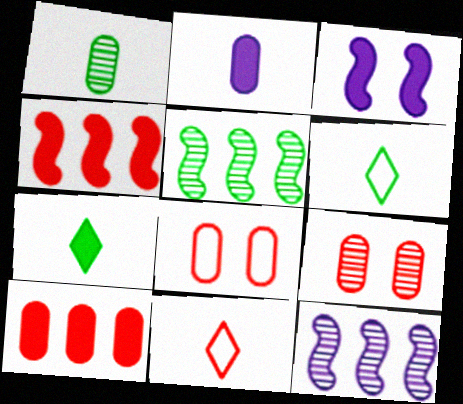[[3, 7, 10], 
[4, 9, 11], 
[7, 8, 12]]